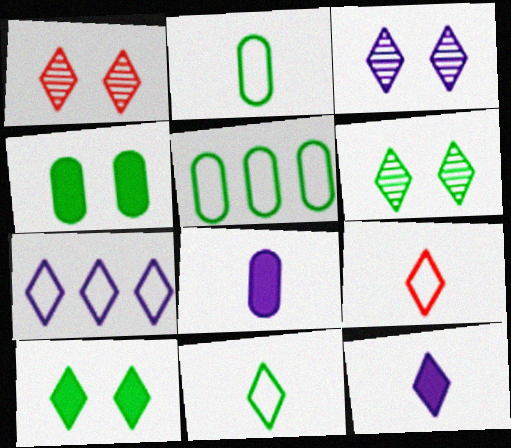[[1, 3, 6], 
[3, 7, 12]]